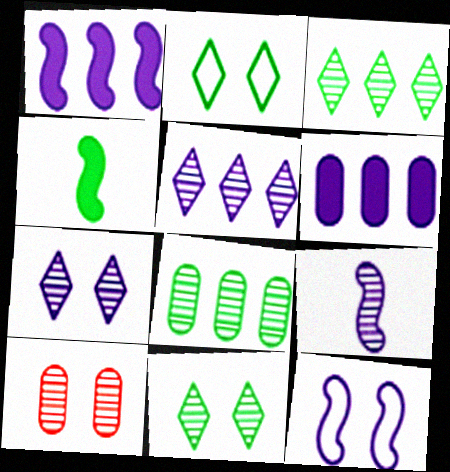[[1, 9, 12], 
[2, 4, 8], 
[3, 9, 10]]